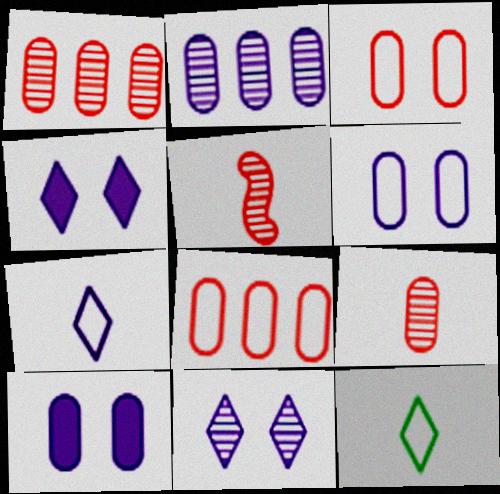[]